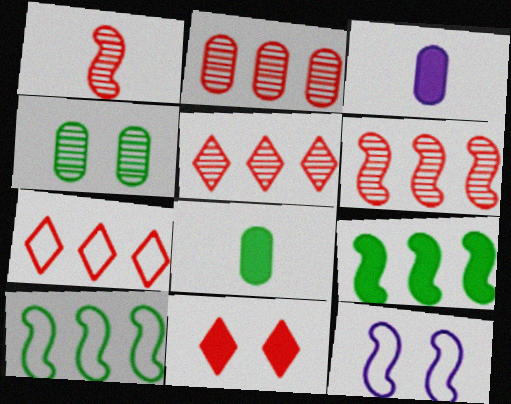[[1, 9, 12], 
[2, 5, 6], 
[3, 9, 11], 
[4, 11, 12], 
[5, 8, 12]]